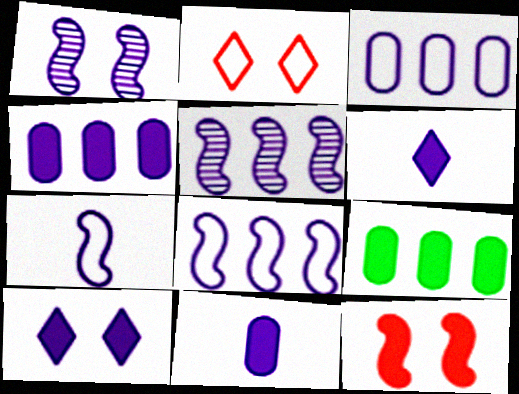[[1, 3, 6], 
[6, 9, 12]]